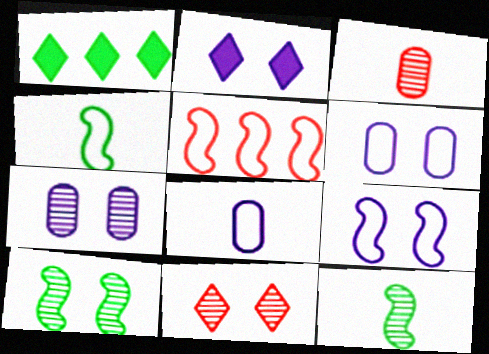[[1, 3, 9], 
[2, 7, 9], 
[4, 5, 9], 
[7, 10, 11]]